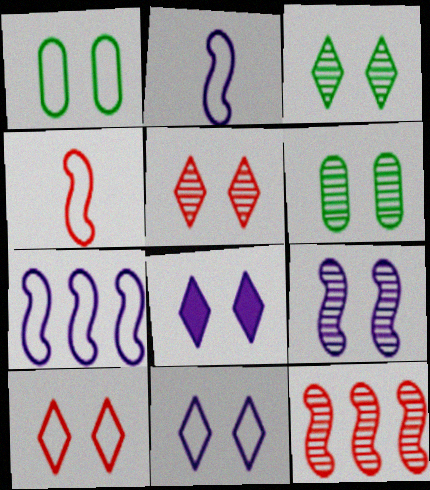[[3, 8, 10], 
[5, 6, 9]]